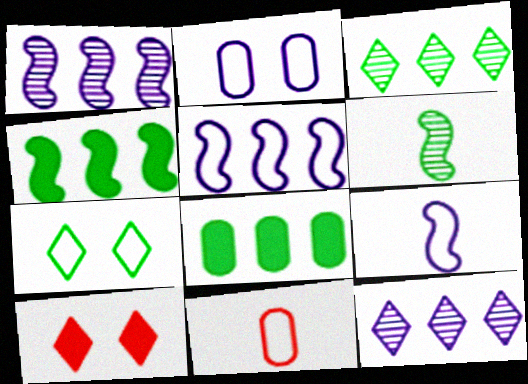[[5, 7, 11], 
[6, 7, 8]]